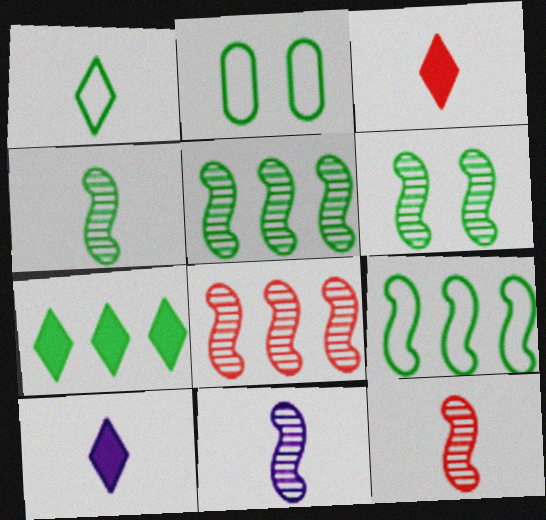[[1, 2, 9], 
[2, 4, 7], 
[2, 8, 10], 
[4, 5, 6], 
[4, 11, 12], 
[6, 8, 11]]